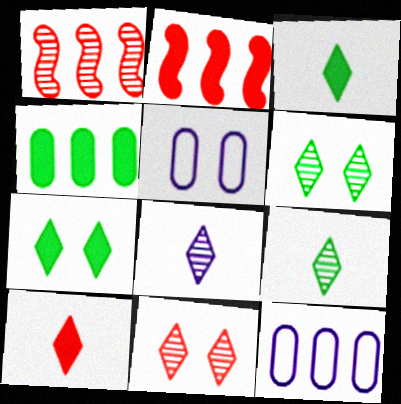[[1, 3, 5], 
[2, 5, 9]]